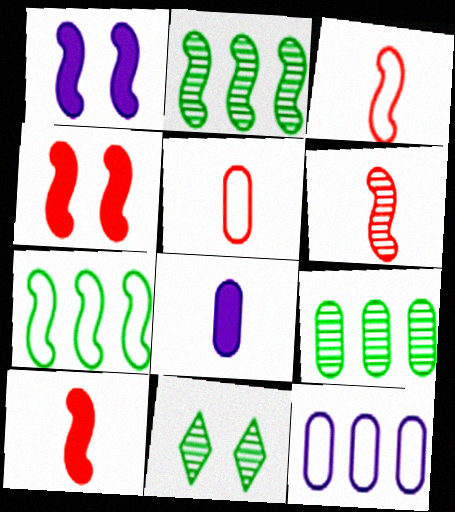[[1, 2, 3], 
[1, 6, 7], 
[3, 6, 10], 
[10, 11, 12]]